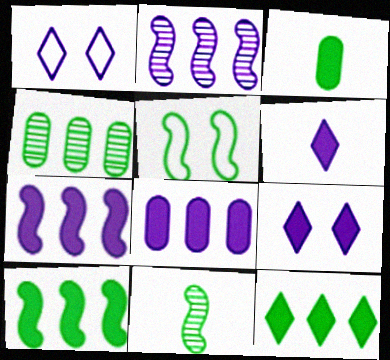[[5, 10, 11]]